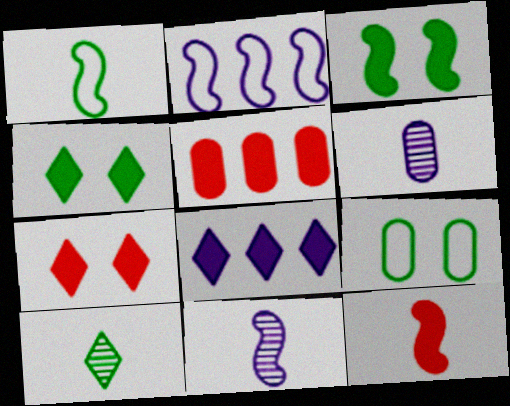[[1, 11, 12], 
[5, 6, 9], 
[5, 7, 12]]